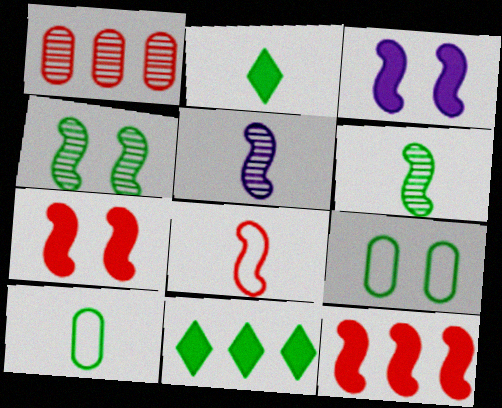[[2, 6, 10], 
[4, 10, 11], 
[6, 9, 11]]